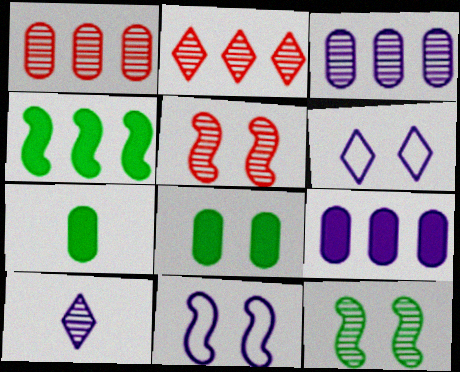[[1, 10, 12], 
[2, 7, 11], 
[5, 6, 8], 
[9, 10, 11]]